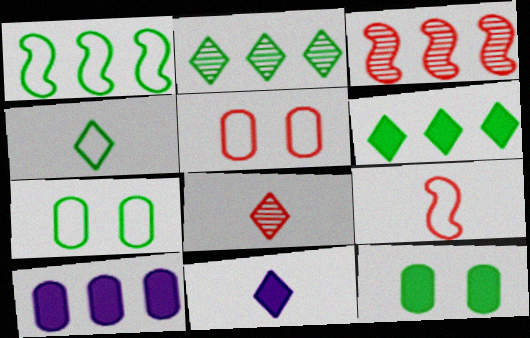[[1, 4, 7], 
[3, 7, 11], 
[4, 8, 11]]